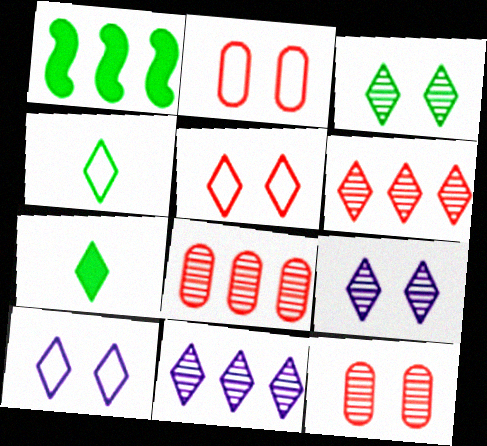[[5, 7, 11], 
[6, 7, 10]]